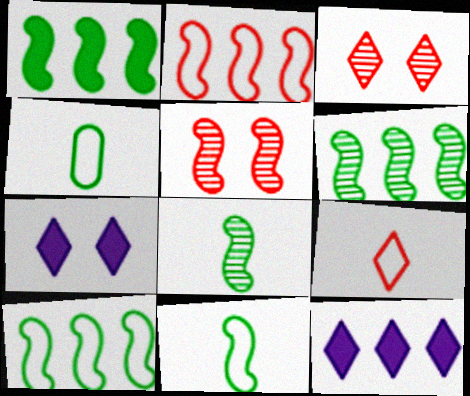[[1, 6, 10], 
[4, 5, 12]]